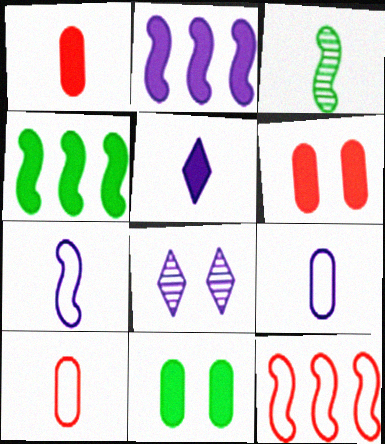[[2, 8, 9], 
[3, 5, 10], 
[4, 5, 6], 
[4, 8, 10]]